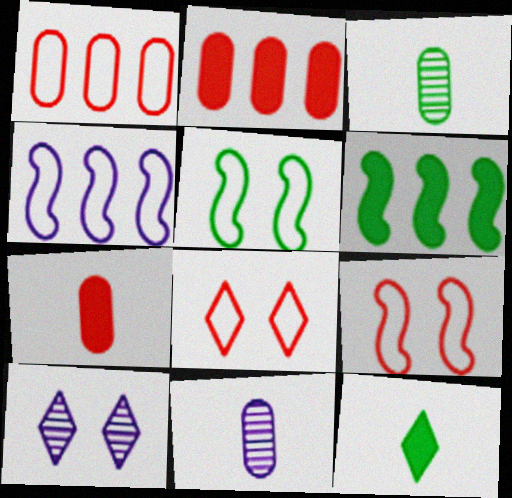[[6, 8, 11]]